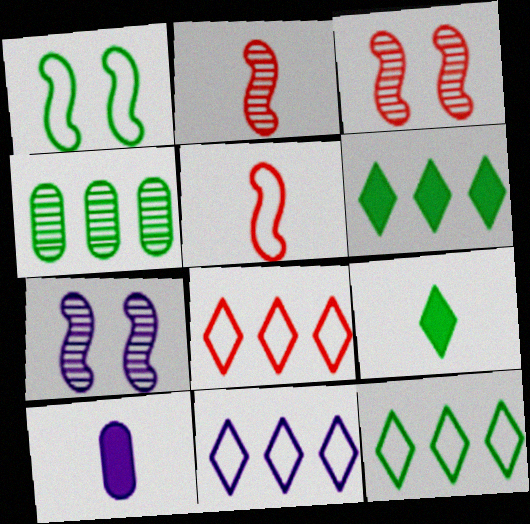[[1, 4, 9], 
[3, 10, 12], 
[7, 10, 11], 
[8, 11, 12]]